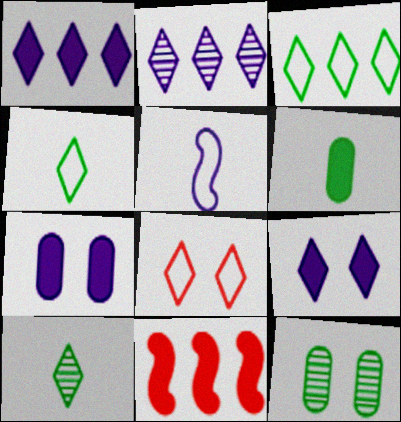[[1, 8, 10], 
[2, 5, 7], 
[6, 9, 11]]